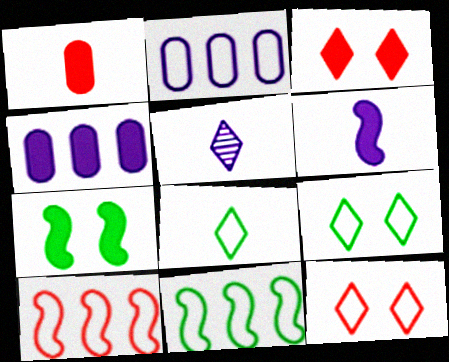[]